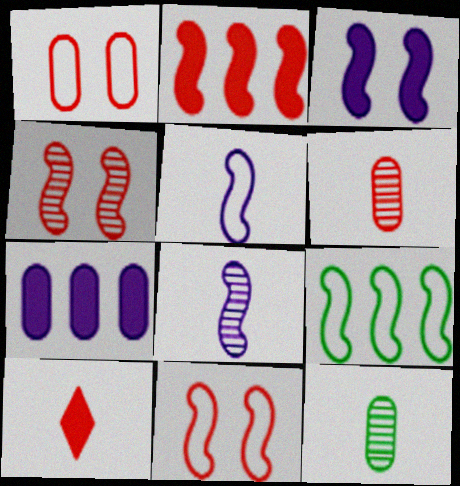[[1, 7, 12], 
[5, 9, 11], 
[5, 10, 12]]